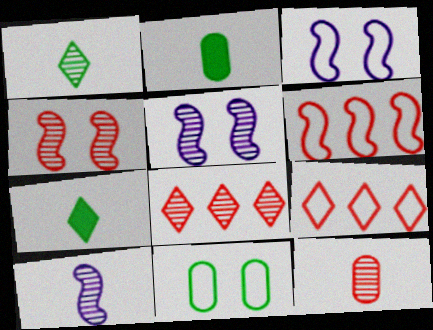[[1, 10, 12], 
[2, 3, 8], 
[2, 5, 9], 
[4, 8, 12]]